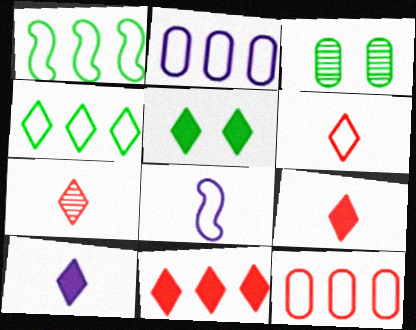[[3, 8, 11], 
[5, 10, 11], 
[6, 7, 9]]